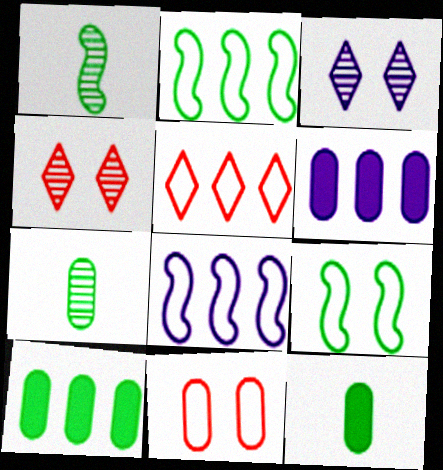[[4, 8, 12], 
[6, 7, 11]]